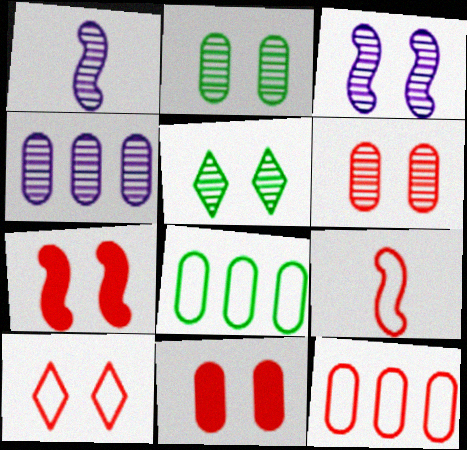[[3, 5, 6], 
[6, 7, 10], 
[9, 10, 12]]